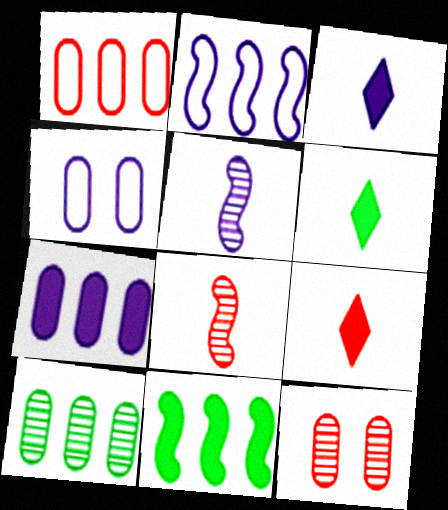[[1, 7, 10], 
[2, 6, 12], 
[3, 6, 9]]